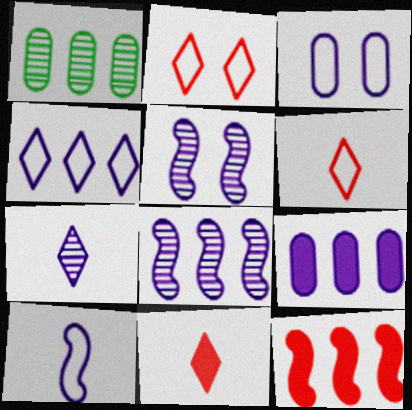[[1, 4, 12], 
[3, 4, 10], 
[4, 8, 9]]